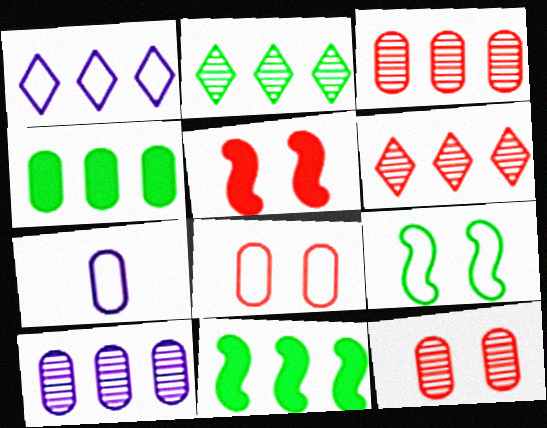[[1, 3, 11], 
[2, 5, 7], 
[4, 7, 12]]